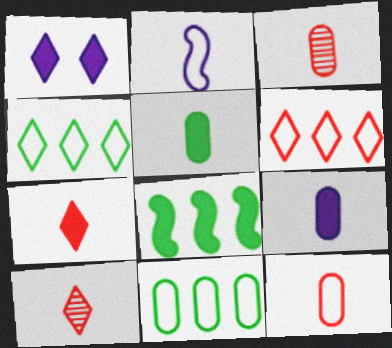[[1, 4, 10], 
[2, 5, 10]]